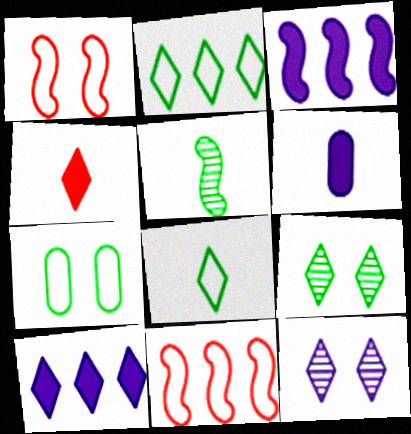[[1, 3, 5], 
[2, 4, 12], 
[6, 9, 11]]